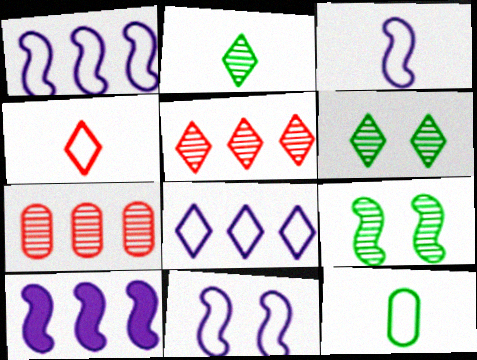[[1, 3, 11], 
[3, 4, 12]]